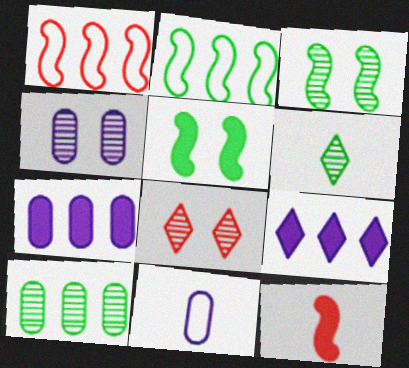[[1, 9, 10], 
[3, 4, 8], 
[3, 6, 10], 
[4, 7, 11], 
[6, 11, 12]]